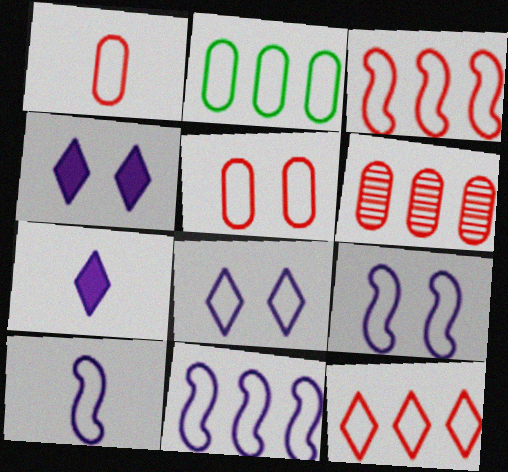[[2, 11, 12], 
[9, 10, 11]]